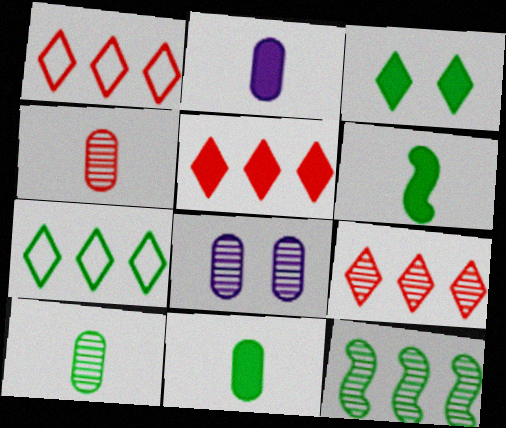[[1, 5, 9], 
[1, 6, 8]]